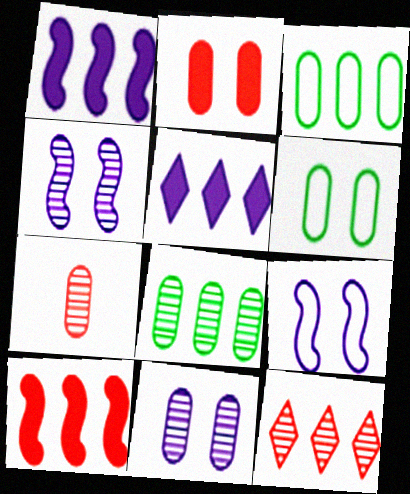[[1, 3, 12], 
[2, 6, 11], 
[7, 8, 11]]